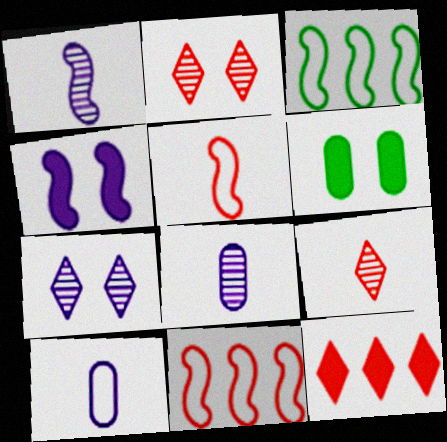[]